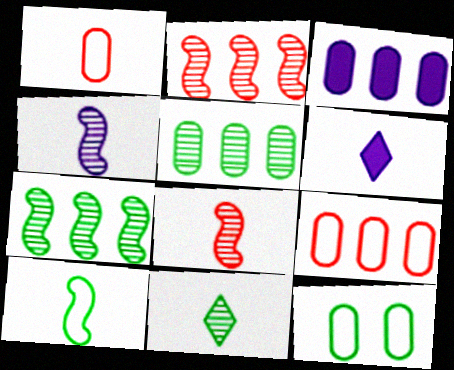[[2, 6, 12], 
[3, 5, 9]]